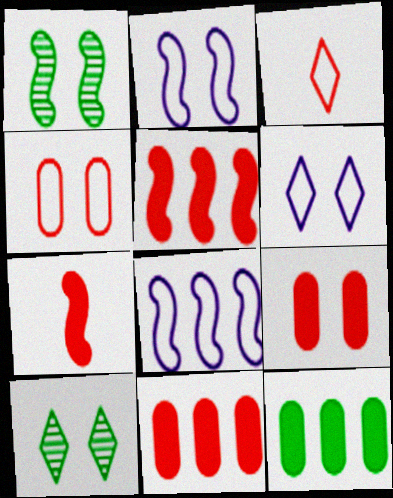[[1, 6, 9], 
[1, 7, 8], 
[2, 9, 10]]